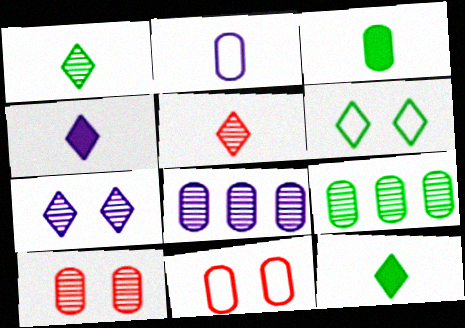[[3, 8, 11]]